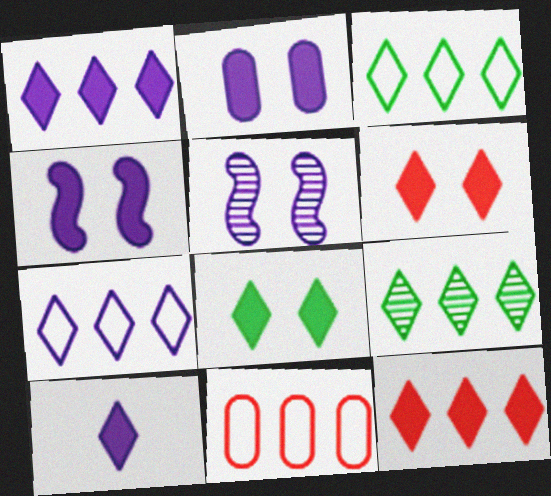[[7, 9, 12], 
[8, 10, 12]]